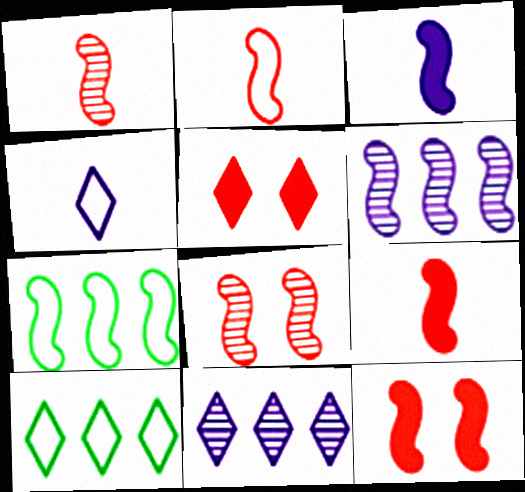[[1, 2, 9], 
[3, 7, 8]]